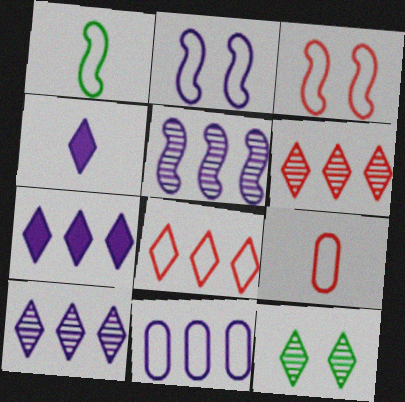[[3, 8, 9], 
[4, 8, 12], 
[5, 7, 11]]